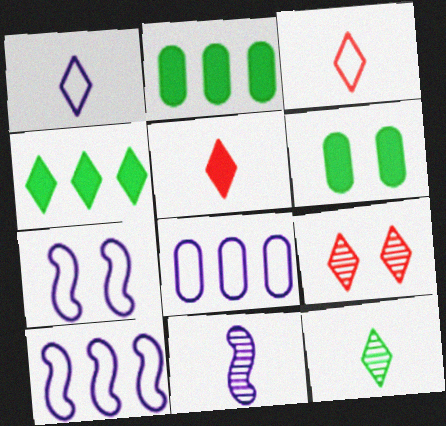[[1, 4, 9], 
[1, 5, 12], 
[1, 7, 8], 
[6, 7, 9]]